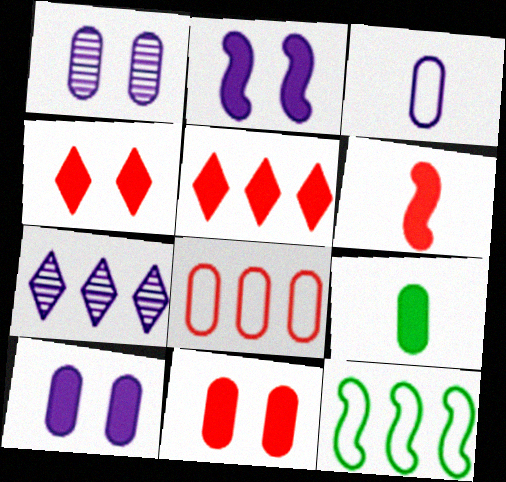[[1, 8, 9], 
[2, 3, 7], 
[2, 5, 9], 
[5, 6, 11]]